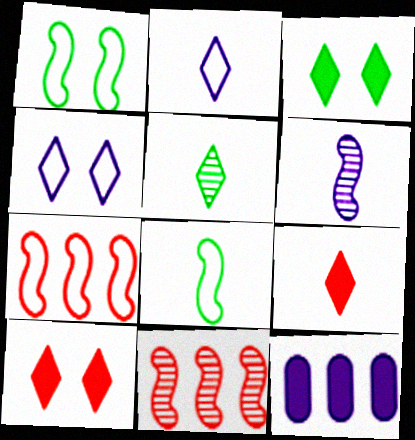[[2, 5, 9], 
[4, 6, 12]]